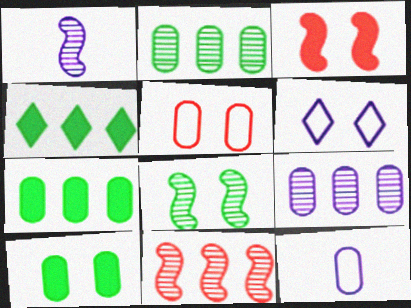[[1, 4, 5], 
[1, 8, 11]]